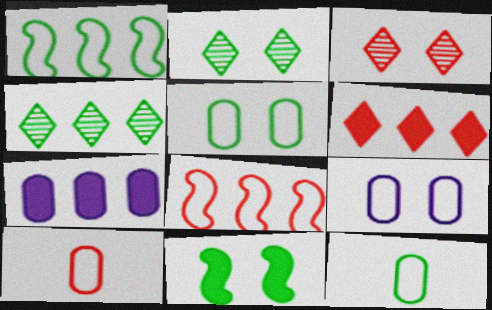[[2, 5, 11], 
[3, 9, 11], 
[4, 7, 8], 
[4, 11, 12]]